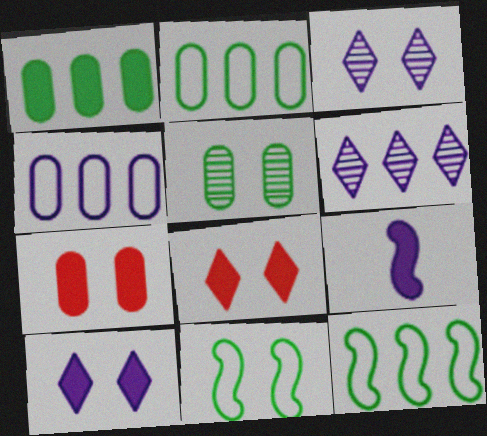[[1, 8, 9], 
[3, 4, 9], 
[3, 7, 11]]